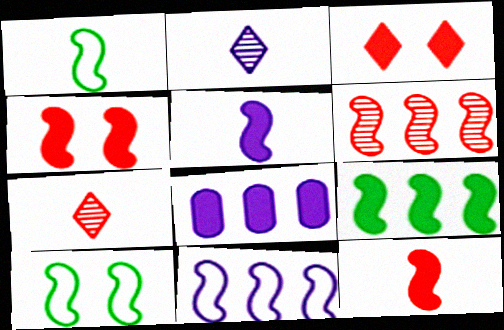[[4, 5, 9], 
[5, 6, 10], 
[6, 9, 11], 
[7, 8, 10]]